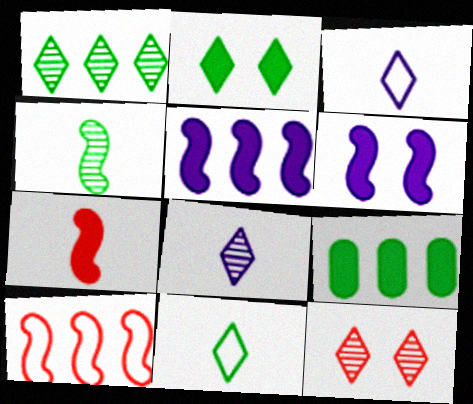[[1, 2, 11], 
[1, 8, 12], 
[4, 6, 10]]